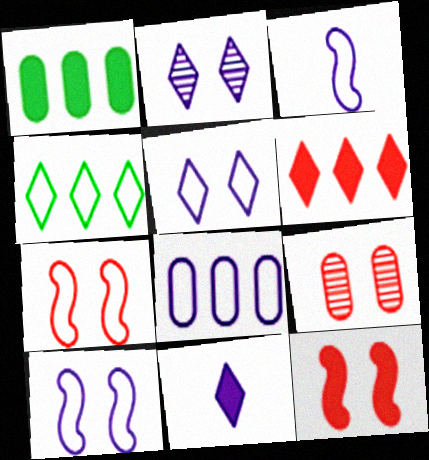[[1, 11, 12], 
[3, 5, 8]]